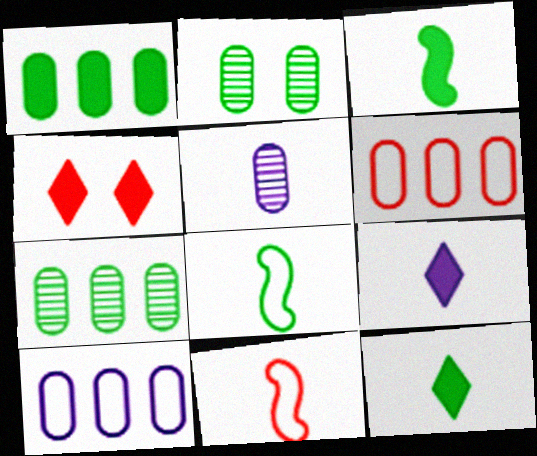[[5, 11, 12]]